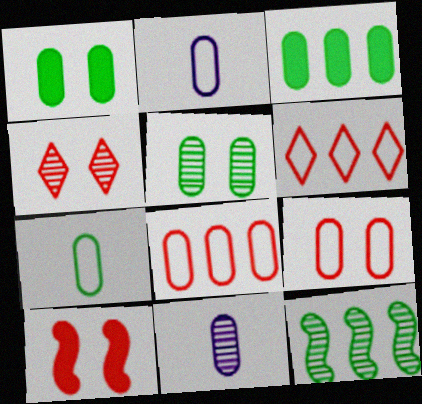[[1, 8, 11], 
[3, 5, 7], 
[3, 9, 11], 
[4, 9, 10], 
[4, 11, 12]]